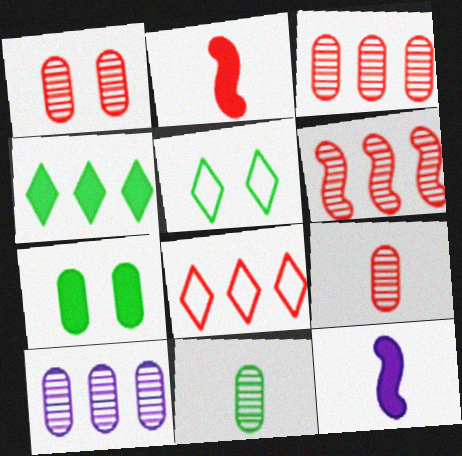[[1, 2, 8], 
[1, 3, 9], 
[1, 10, 11], 
[2, 5, 10], 
[3, 5, 12]]